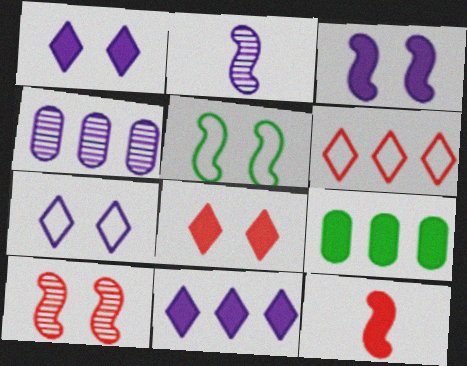[[1, 9, 12], 
[3, 5, 10]]